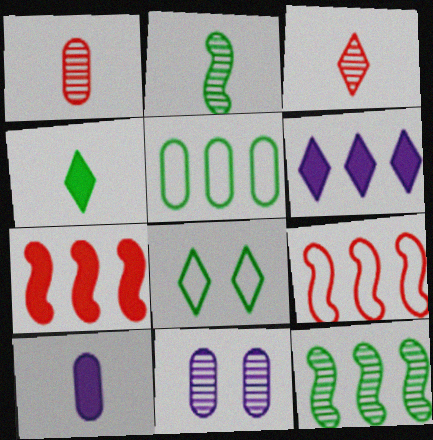[[3, 6, 8], 
[3, 11, 12], 
[4, 9, 11]]